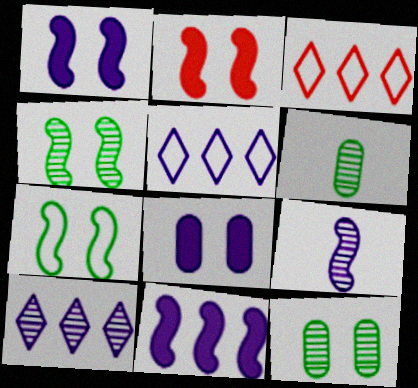[[1, 3, 6], 
[2, 5, 6], 
[5, 8, 9]]